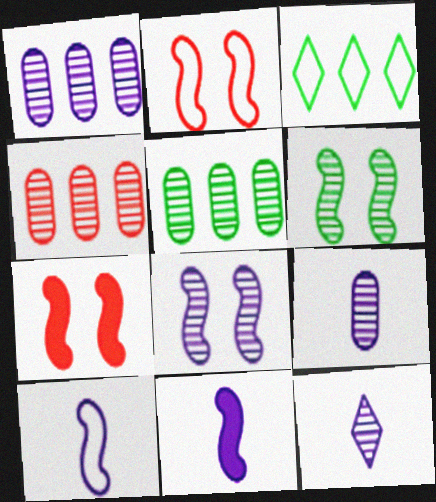[[1, 4, 5], 
[1, 8, 12], 
[3, 7, 9], 
[4, 6, 12]]